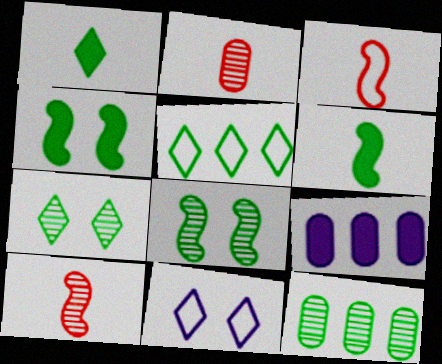[[1, 5, 7], 
[3, 7, 9]]